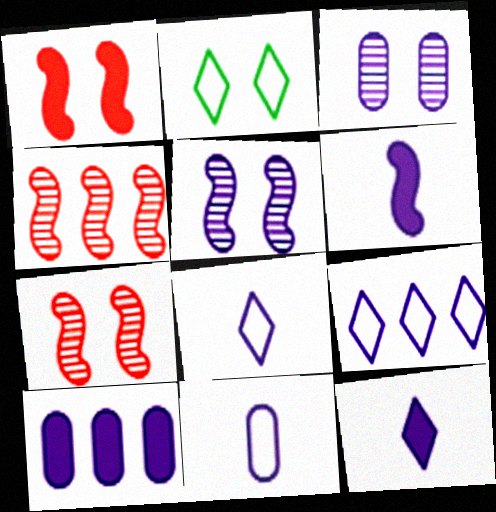[[1, 2, 3], 
[3, 6, 9], 
[3, 10, 11], 
[5, 8, 10]]